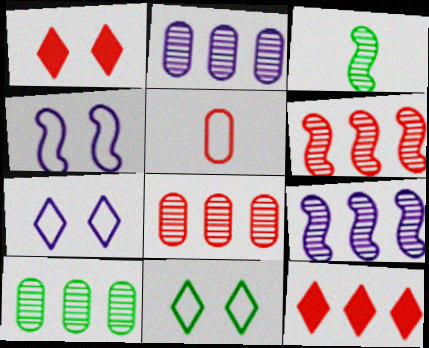[[1, 5, 6], 
[2, 8, 10]]